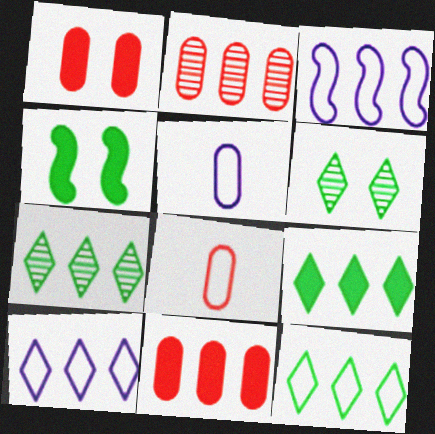[[1, 2, 8], 
[2, 3, 9], 
[3, 7, 11], 
[7, 9, 12]]